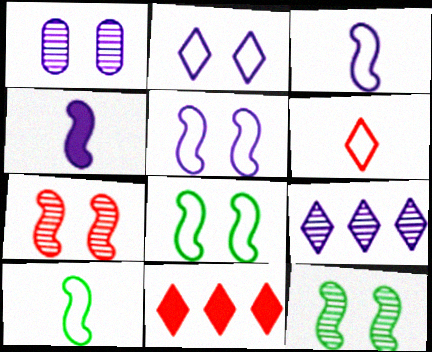[[1, 10, 11]]